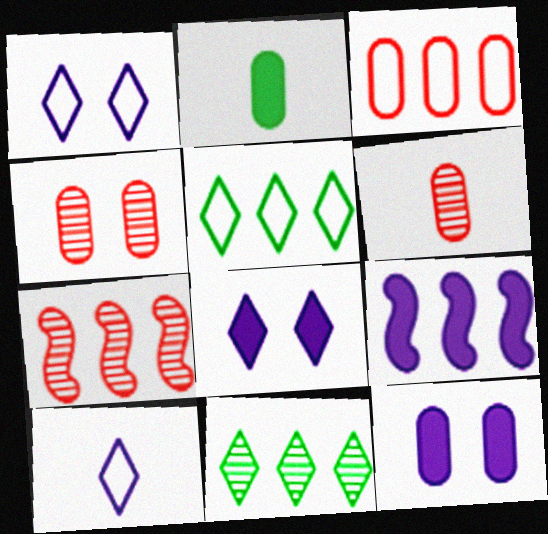[[1, 2, 7], 
[3, 9, 11]]